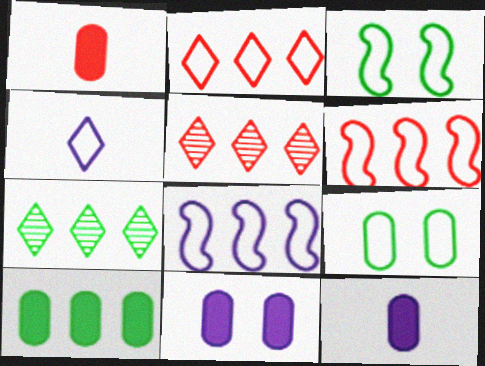[[1, 10, 11], 
[3, 5, 12], 
[4, 6, 9], 
[5, 8, 10]]